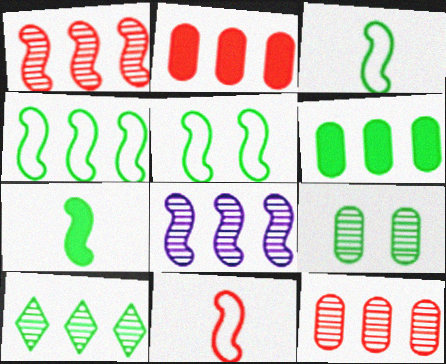[[3, 4, 5], 
[4, 6, 10], 
[8, 10, 12]]